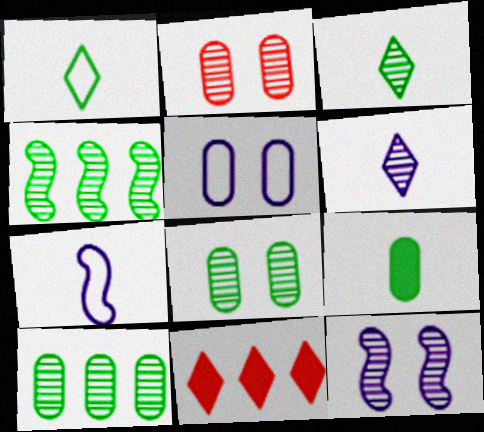[[2, 4, 6], 
[3, 4, 8], 
[7, 8, 11]]